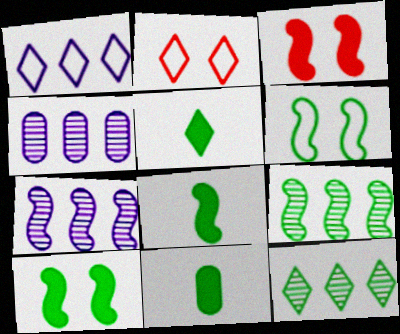[[2, 4, 8], 
[2, 7, 11], 
[5, 8, 11], 
[6, 8, 9], 
[6, 11, 12]]